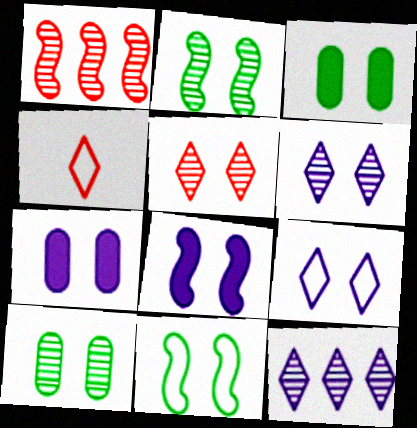[[5, 7, 11]]